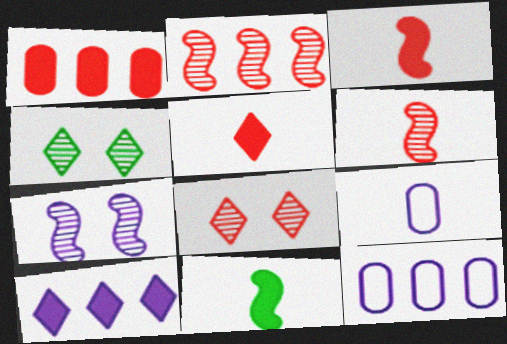[[3, 4, 12], 
[7, 9, 10], 
[8, 11, 12]]